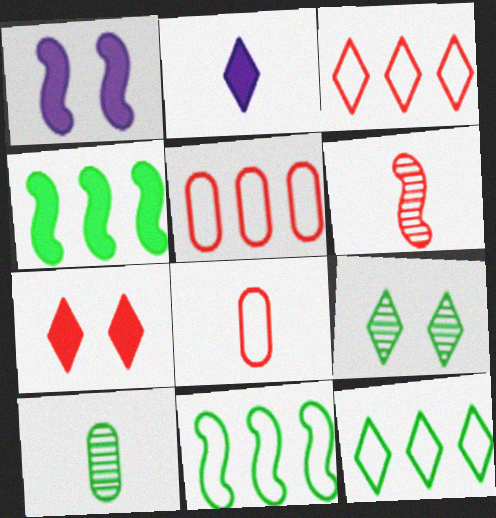[[1, 3, 10], 
[1, 6, 11], 
[2, 3, 9], 
[5, 6, 7]]